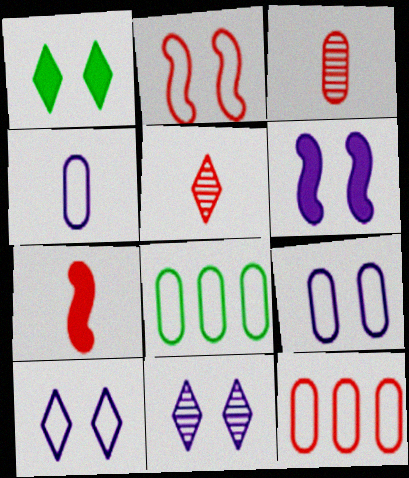[[5, 6, 8], 
[6, 9, 11], 
[7, 8, 11]]